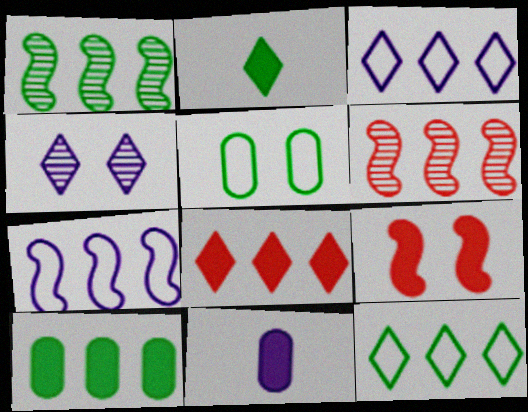[[1, 2, 5], 
[1, 10, 12], 
[3, 6, 10], 
[4, 5, 9], 
[4, 7, 11]]